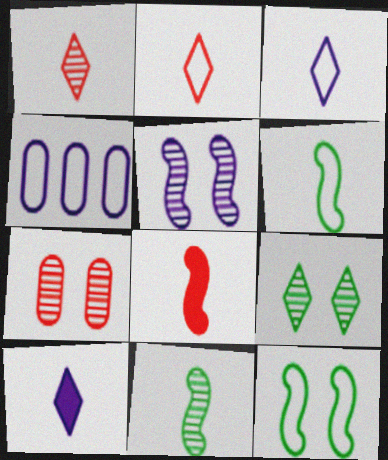[[2, 4, 12], 
[4, 5, 10], 
[4, 8, 9], 
[5, 7, 9]]